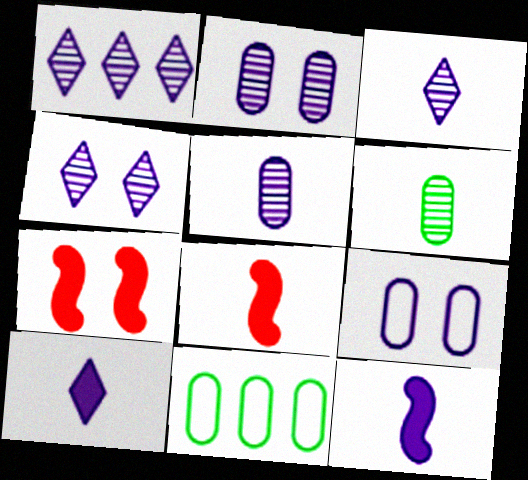[[1, 3, 4], 
[1, 9, 12], 
[3, 7, 11], 
[4, 8, 11]]